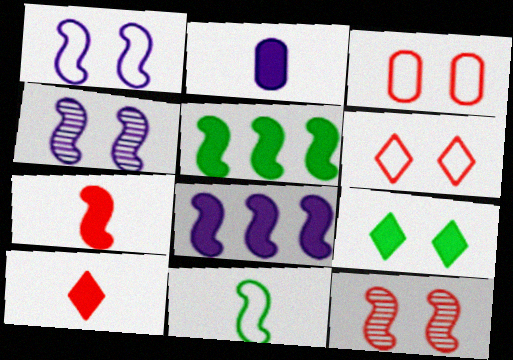[[3, 4, 9], 
[8, 11, 12]]